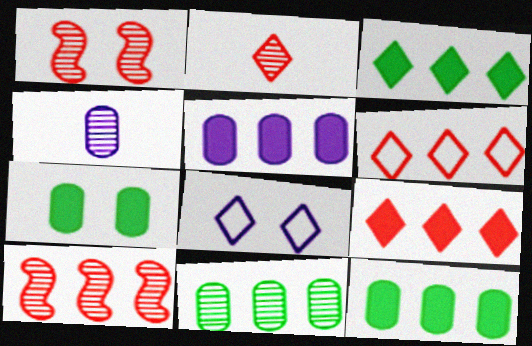[[1, 7, 8], 
[2, 3, 8]]